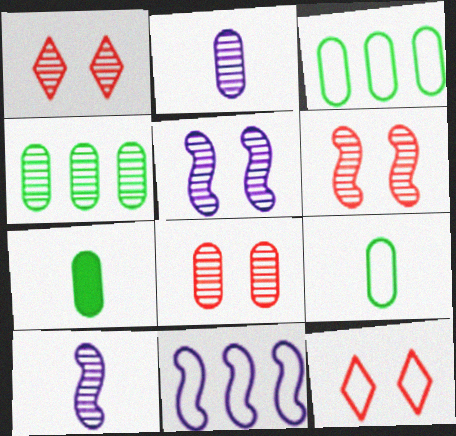[[1, 4, 10], 
[1, 6, 8], 
[1, 7, 11], 
[2, 4, 8], 
[9, 11, 12]]